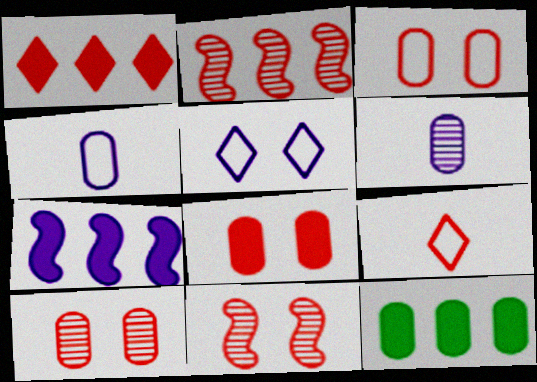[[1, 7, 12], 
[2, 8, 9], 
[3, 6, 12], 
[3, 8, 10], 
[4, 10, 12], 
[5, 6, 7]]